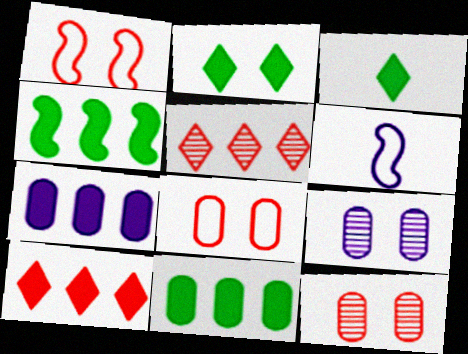[[1, 2, 9], 
[4, 7, 10]]